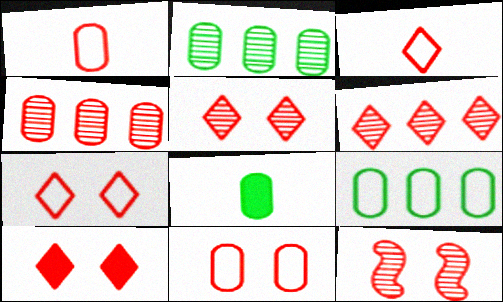[[3, 6, 10], 
[5, 7, 10], 
[10, 11, 12]]